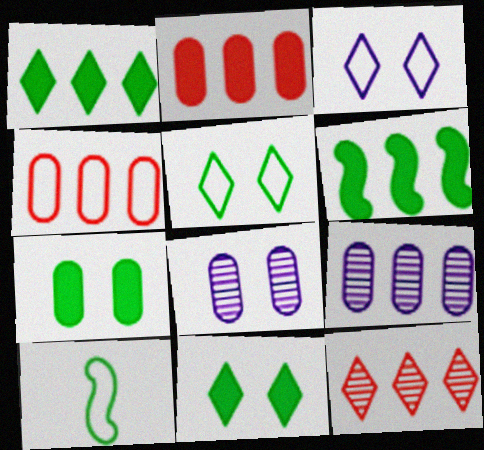[[3, 4, 10]]